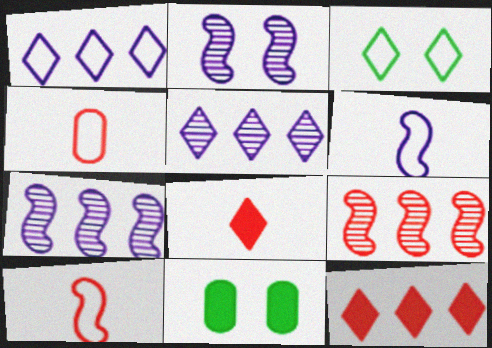[[3, 5, 8], 
[5, 10, 11]]